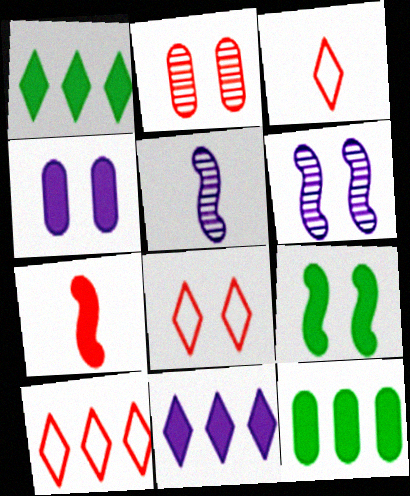[[1, 4, 7], 
[2, 7, 10], 
[3, 6, 12], 
[3, 8, 10], 
[5, 8, 12]]